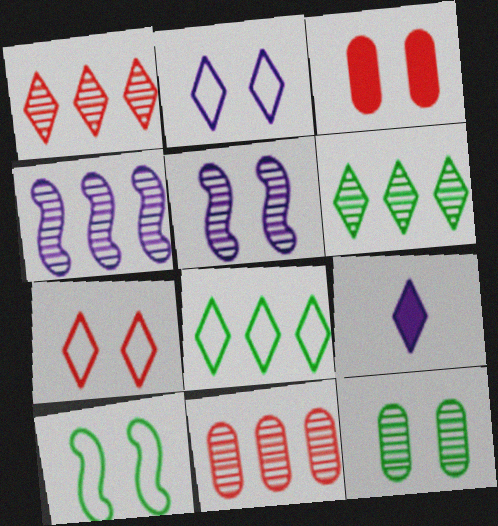[[4, 6, 11], 
[6, 7, 9], 
[9, 10, 11]]